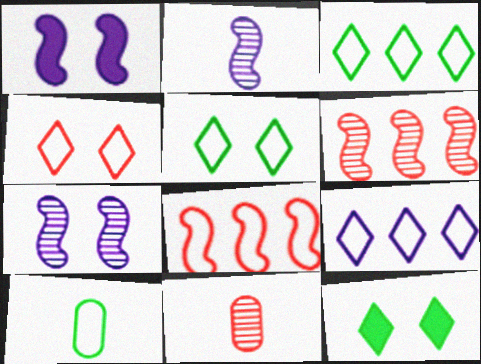[[1, 3, 11]]